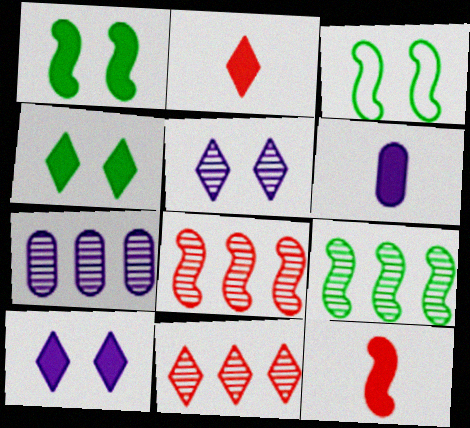[[2, 3, 7], 
[3, 6, 11], 
[7, 9, 11]]